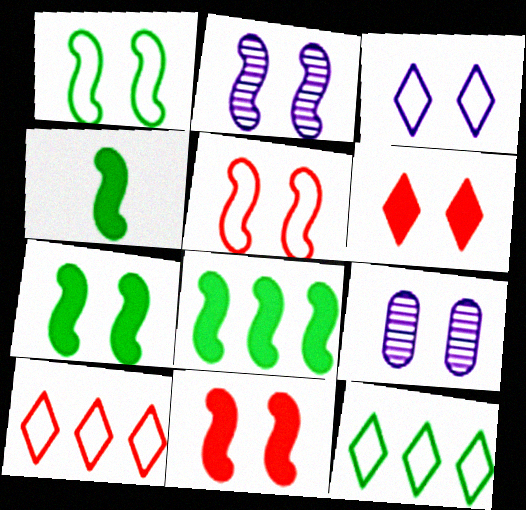[[1, 2, 11], 
[1, 6, 9], 
[2, 5, 7], 
[4, 7, 8], 
[4, 9, 10]]